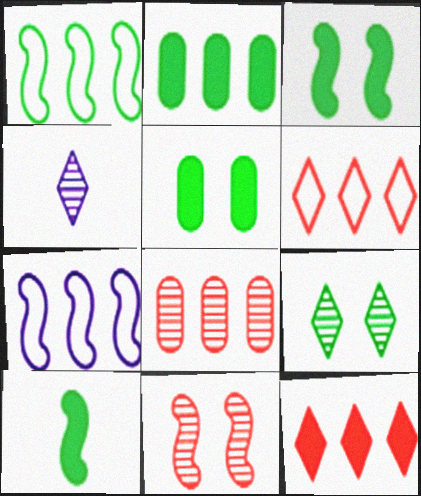[[7, 10, 11]]